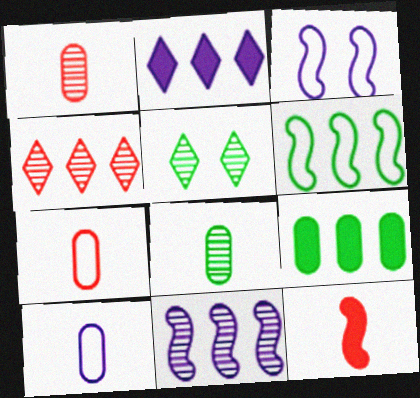[[1, 5, 11]]